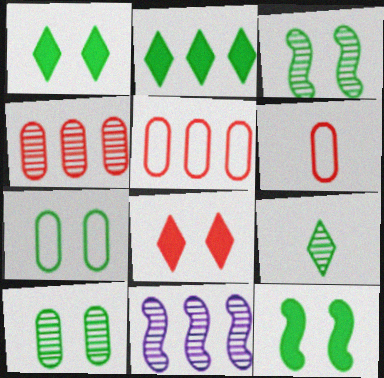[[1, 3, 7], 
[1, 6, 11], 
[2, 5, 11]]